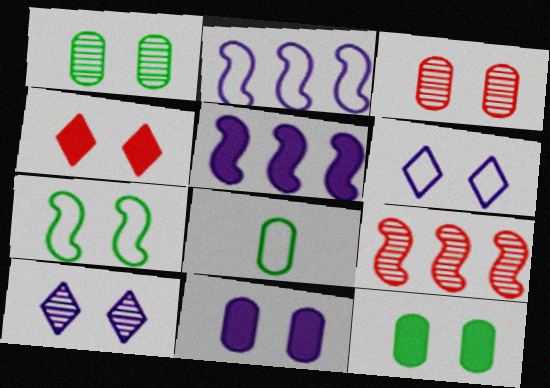[]